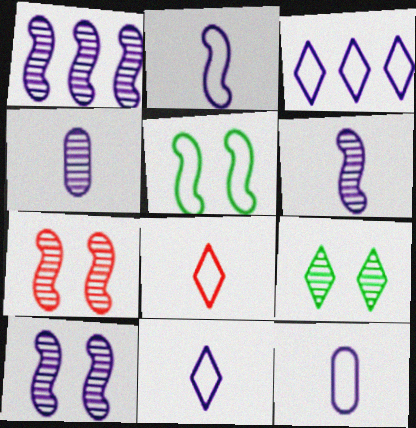[[1, 6, 10], 
[2, 11, 12]]